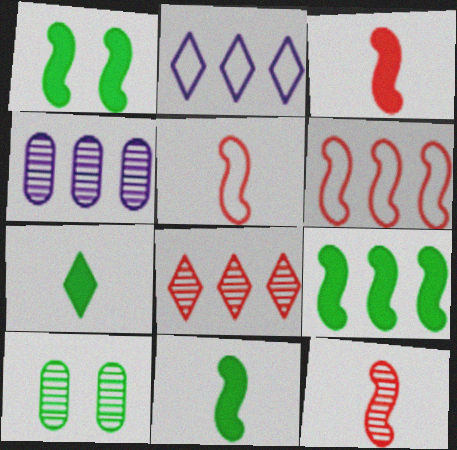[[1, 9, 11], 
[2, 3, 10], 
[3, 5, 12]]